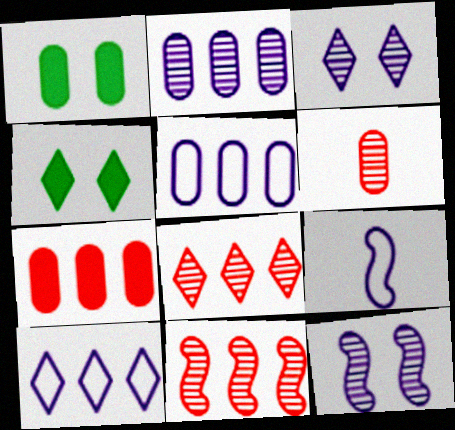[[1, 5, 6], 
[1, 8, 9]]